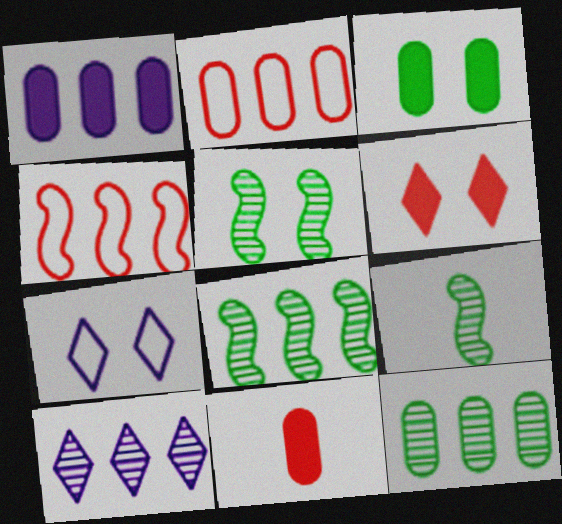[[1, 2, 12], 
[1, 3, 11], 
[5, 8, 9], 
[7, 8, 11]]